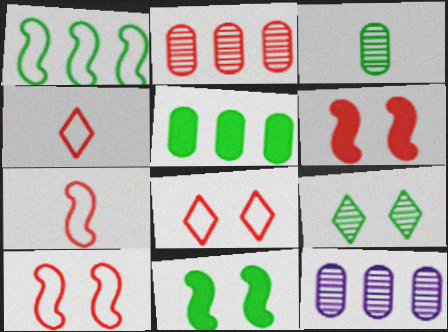[[2, 4, 6], 
[4, 11, 12]]